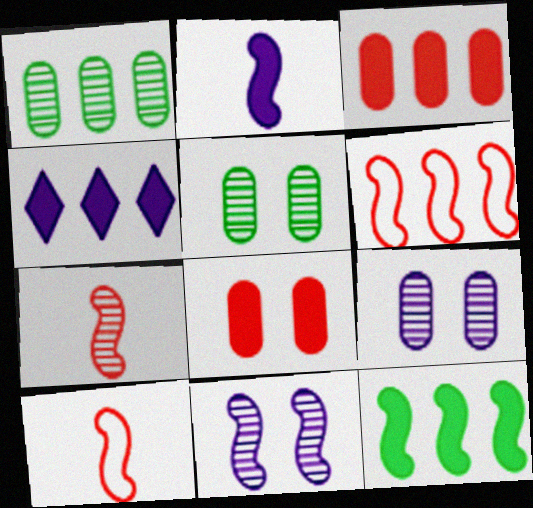[[1, 4, 6], 
[3, 4, 12], 
[4, 5, 10], 
[10, 11, 12]]